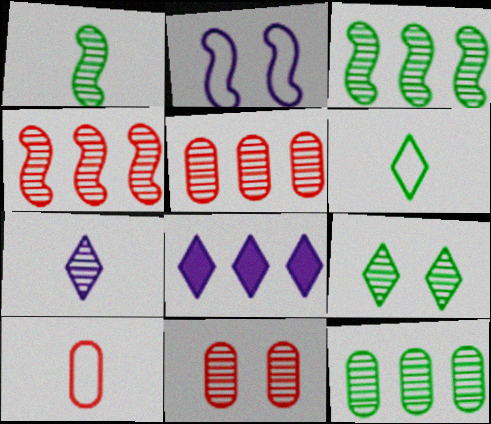[[1, 9, 12], 
[3, 7, 11]]